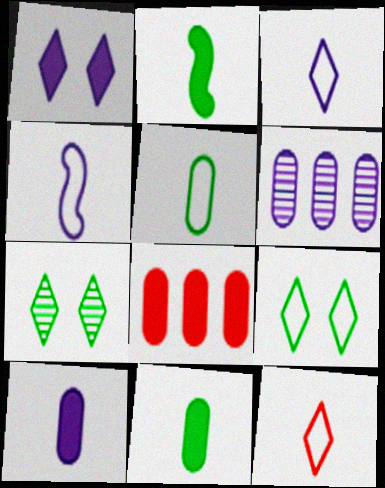[[1, 2, 8], 
[1, 4, 6], 
[4, 5, 12], 
[4, 7, 8]]